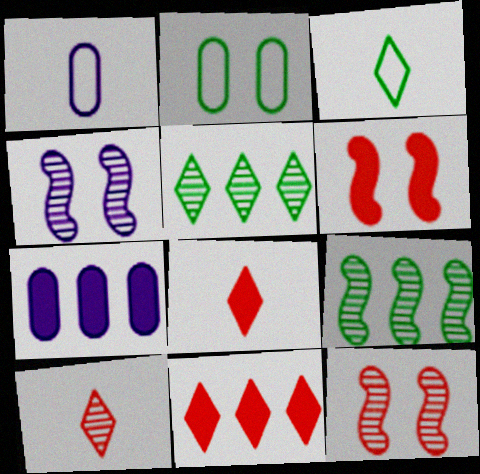[[1, 5, 6], 
[3, 7, 12]]